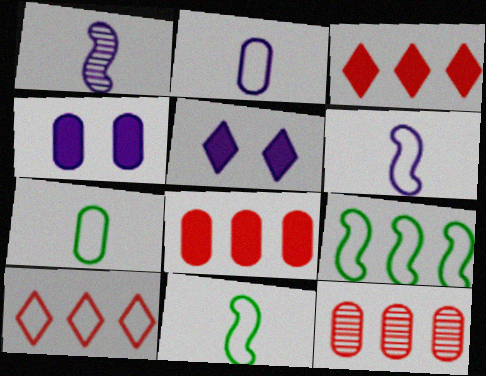[[4, 7, 12], 
[5, 11, 12]]